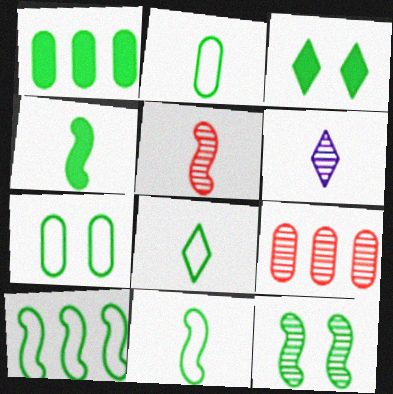[[1, 3, 4], 
[1, 8, 12], 
[2, 8, 11], 
[3, 7, 12], 
[4, 10, 12], 
[6, 9, 12], 
[7, 8, 10]]